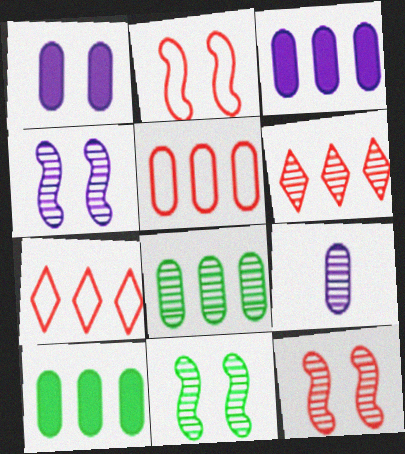[[3, 5, 8], 
[4, 11, 12], 
[6, 9, 11]]